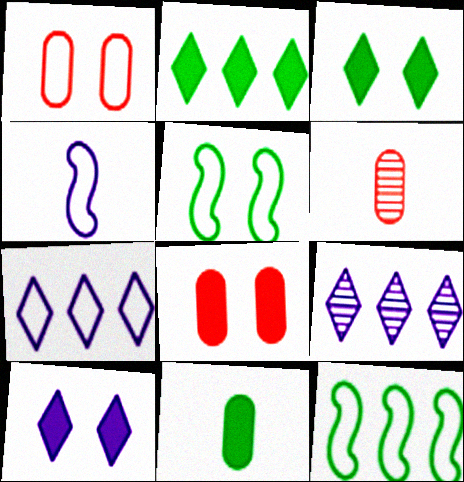[[6, 10, 12]]